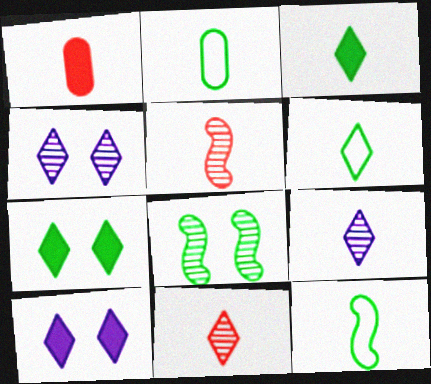[[1, 9, 12], 
[2, 6, 12]]